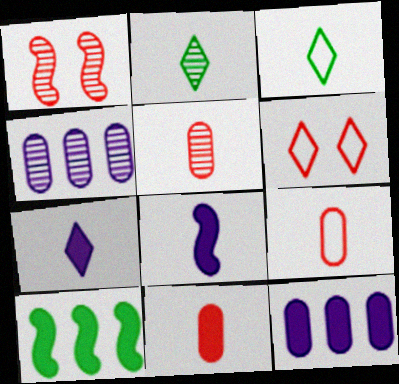[[1, 2, 4], 
[1, 3, 12], 
[2, 8, 9], 
[3, 5, 8], 
[5, 9, 11]]